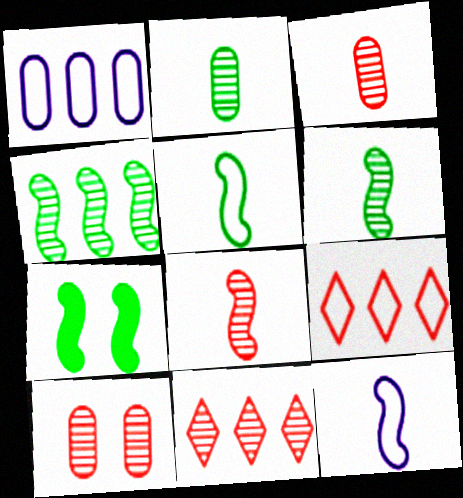[[4, 5, 7], 
[8, 10, 11]]